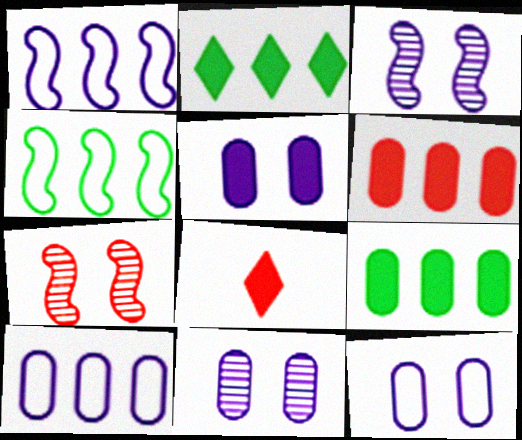[[4, 8, 11], 
[5, 11, 12]]